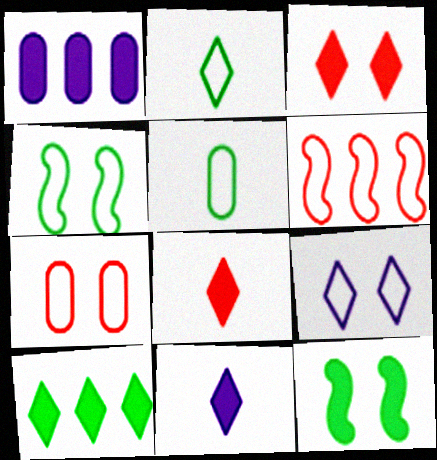[[1, 8, 12], 
[3, 10, 11], 
[4, 7, 9], 
[5, 6, 9]]